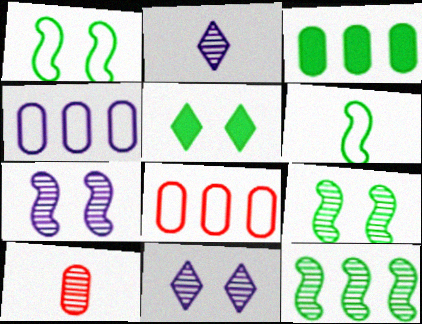[[10, 11, 12]]